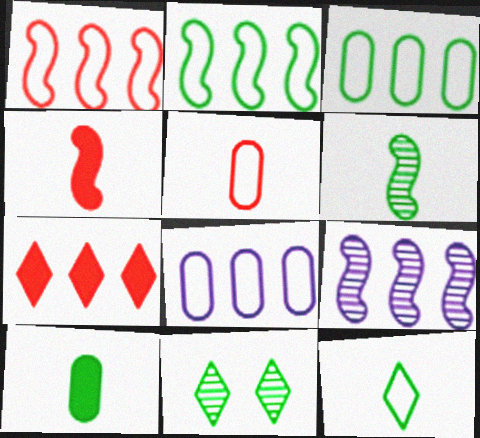[[2, 10, 11], 
[3, 7, 9], 
[4, 8, 11], 
[6, 10, 12]]